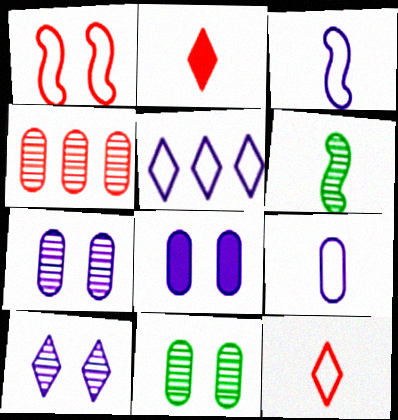[[1, 2, 4], 
[2, 6, 9], 
[4, 6, 10]]